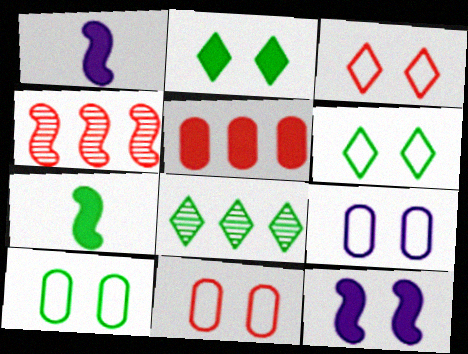[[1, 2, 5], 
[1, 8, 11], 
[7, 8, 10], 
[9, 10, 11]]